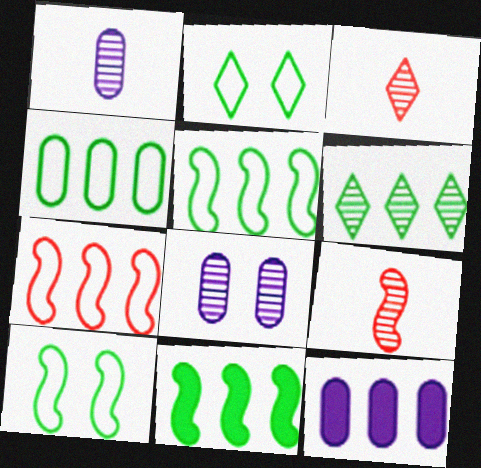[[2, 9, 12], 
[3, 10, 12], 
[4, 6, 11], 
[6, 7, 12], 
[6, 8, 9]]